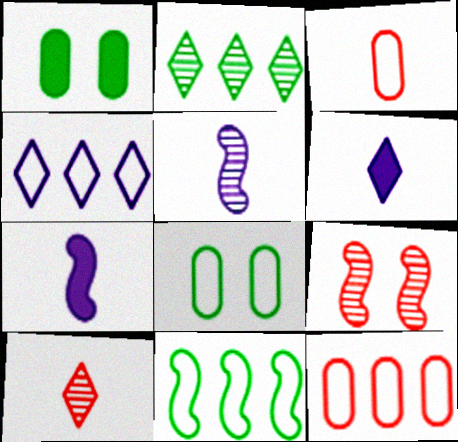[[4, 11, 12], 
[7, 9, 11]]